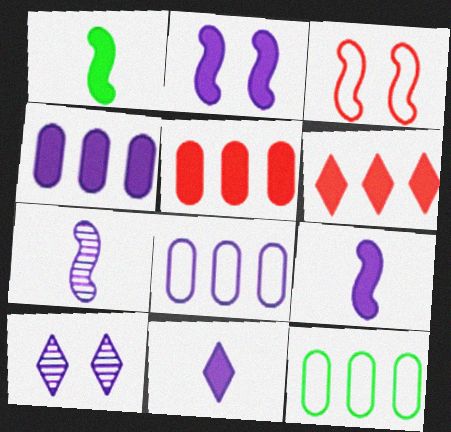[[2, 4, 11], 
[8, 9, 10]]